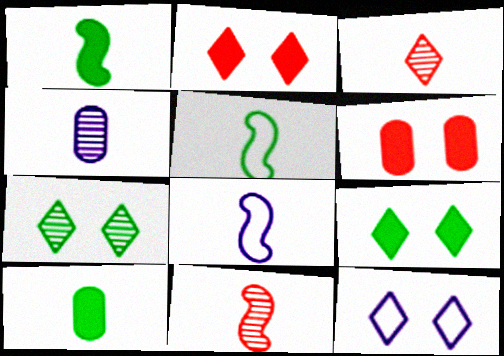[[1, 8, 11], 
[2, 7, 12], 
[3, 8, 10]]